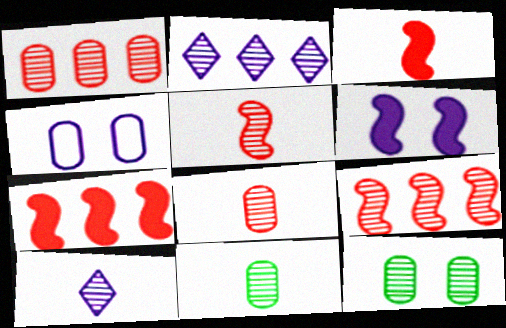[[2, 5, 12], 
[5, 10, 11], 
[9, 10, 12]]